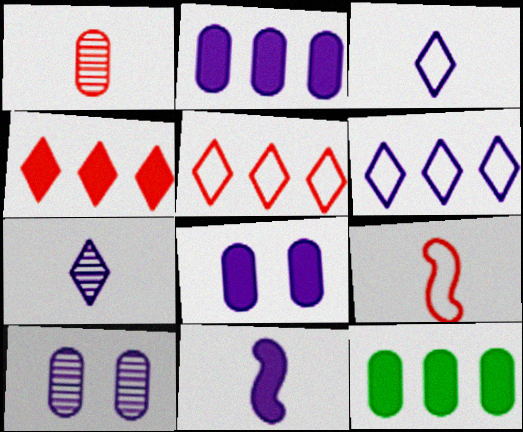[[6, 10, 11]]